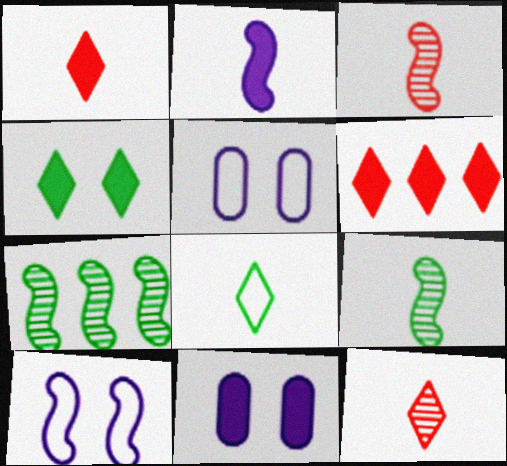[[1, 5, 7], 
[5, 6, 9]]